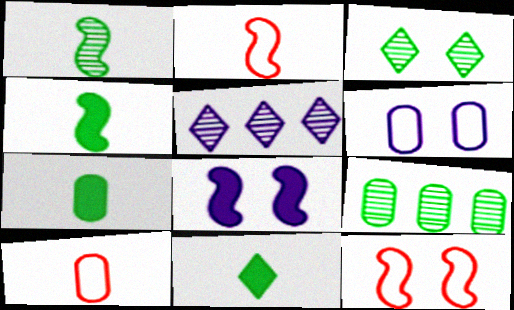[[1, 3, 9], 
[4, 7, 11], 
[5, 7, 12]]